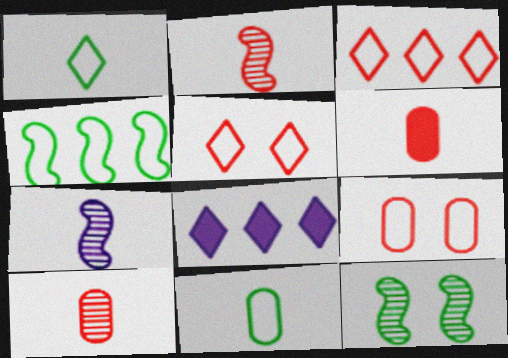[[1, 6, 7]]